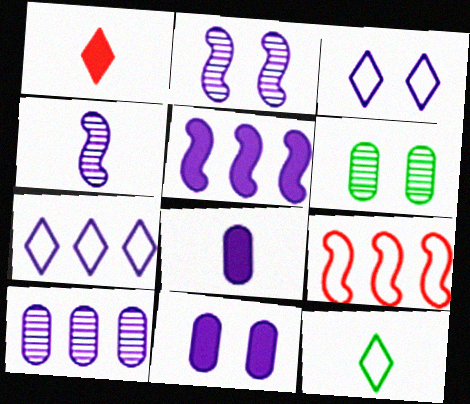[[2, 3, 11], 
[2, 7, 8], 
[4, 7, 11], 
[5, 7, 10]]